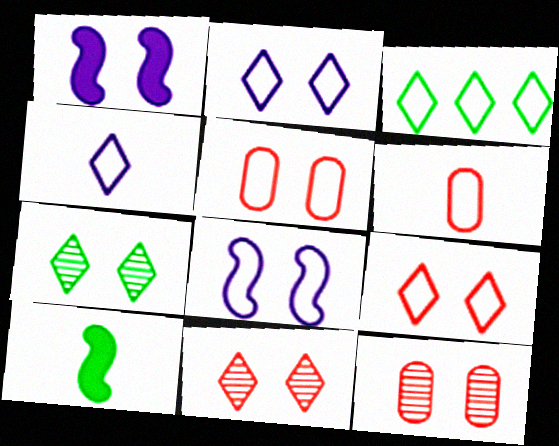[[1, 5, 7], 
[3, 4, 9], 
[3, 6, 8]]